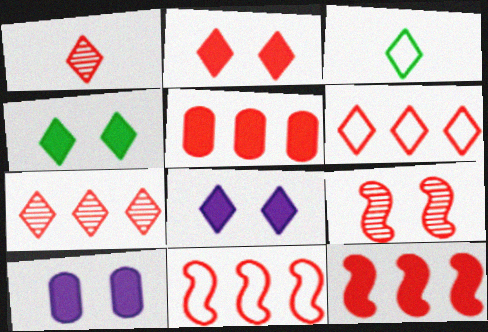[[1, 2, 6], 
[2, 4, 8], 
[3, 7, 8], 
[5, 7, 11]]